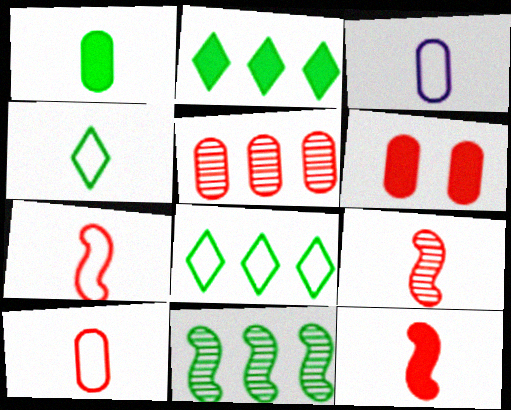[[3, 4, 7], 
[5, 6, 10], 
[7, 9, 12]]